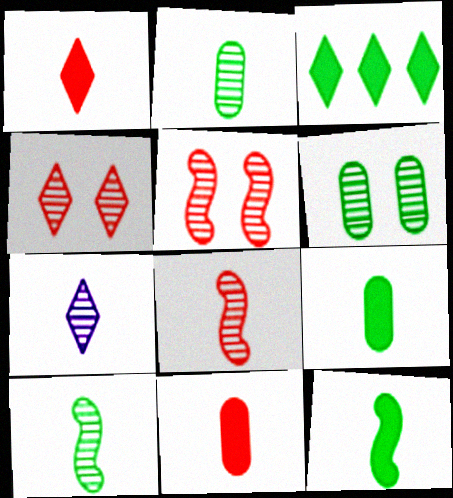[[2, 7, 8]]